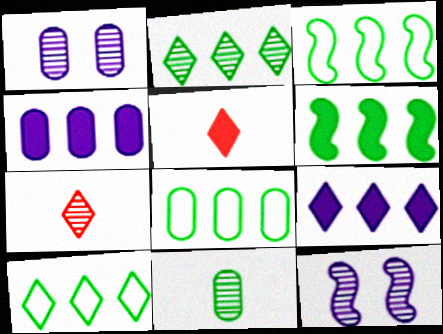[[1, 3, 5], 
[2, 6, 8], 
[3, 8, 10], 
[5, 8, 12]]